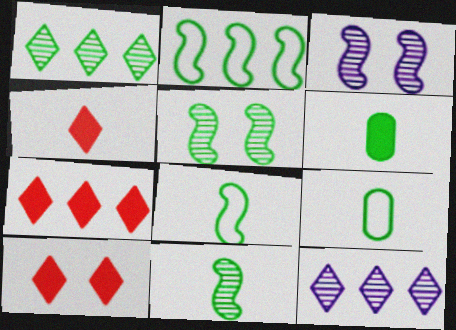[[3, 7, 9], 
[4, 7, 10]]